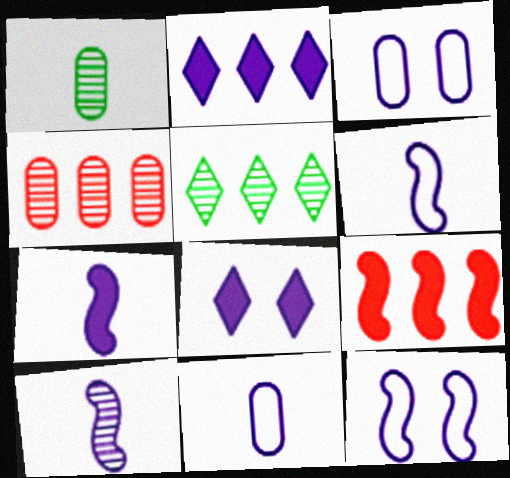[[2, 3, 10], 
[6, 7, 10]]